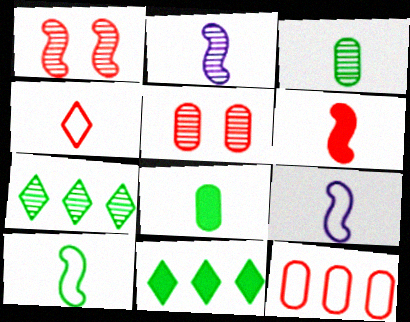[[2, 4, 8], 
[2, 5, 7], 
[2, 6, 10], 
[5, 9, 11]]